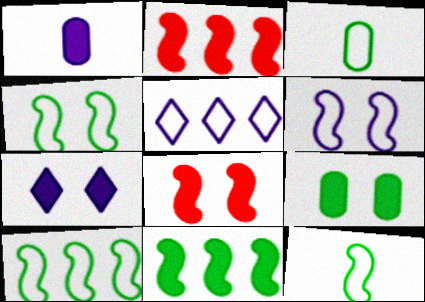[[4, 10, 12], 
[7, 8, 9]]